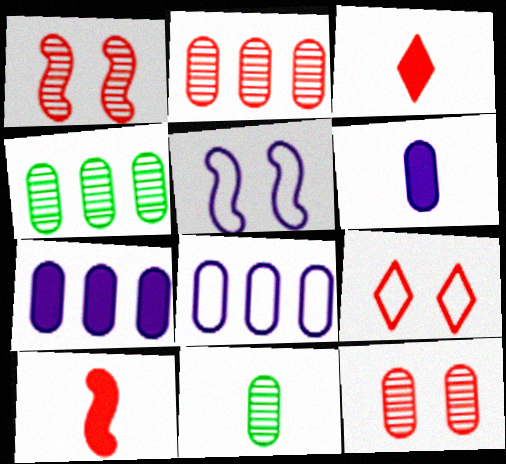[[2, 9, 10], 
[3, 4, 5]]